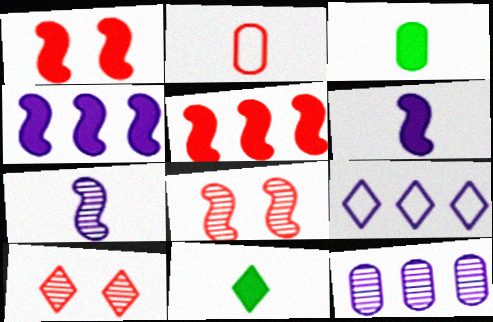[[2, 5, 10], 
[2, 7, 11], 
[3, 8, 9], 
[4, 9, 12], 
[9, 10, 11]]